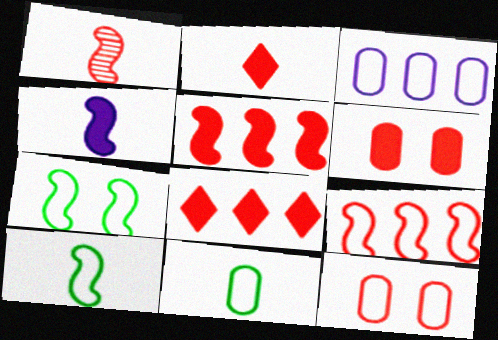[[1, 4, 10], 
[1, 8, 12], 
[2, 5, 6], 
[3, 11, 12]]